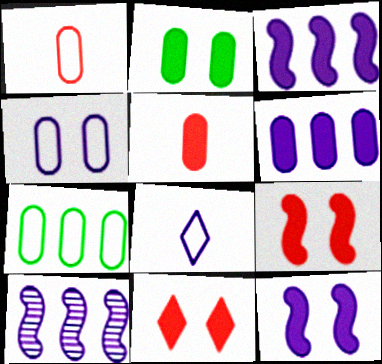[[1, 4, 7], 
[2, 5, 6], 
[2, 11, 12]]